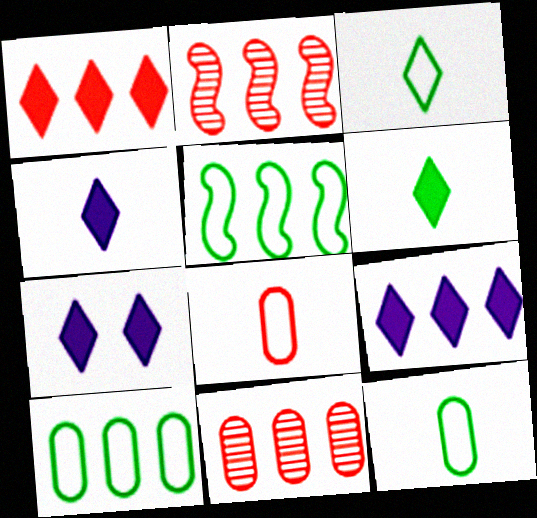[[1, 6, 7], 
[2, 7, 12], 
[2, 9, 10], 
[4, 7, 9], 
[5, 9, 11]]